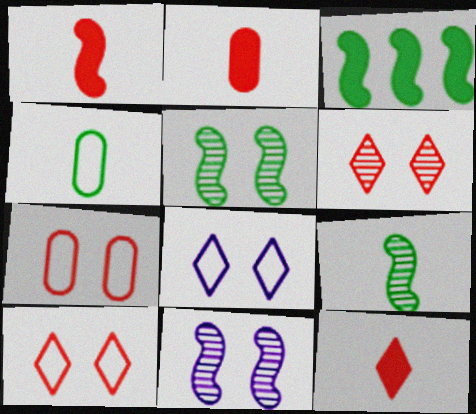[[1, 2, 12]]